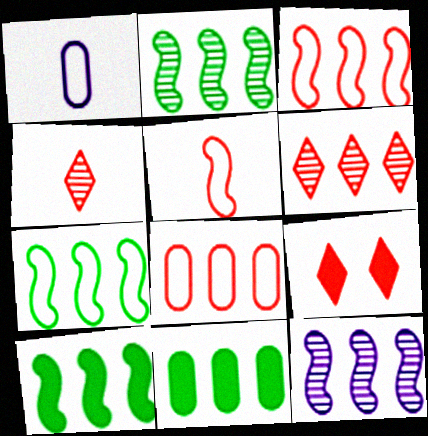[[1, 2, 9], 
[2, 7, 10], 
[3, 10, 12]]